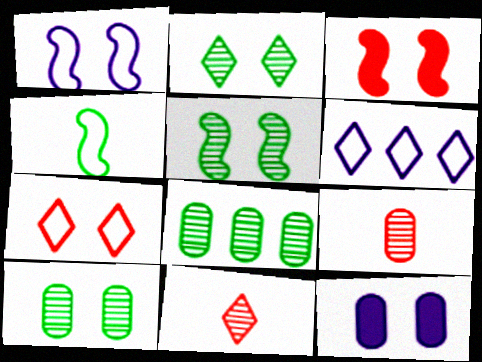[[1, 3, 5], 
[2, 5, 10], 
[5, 7, 12]]